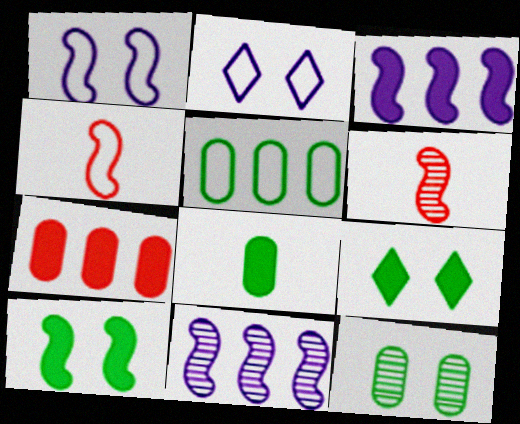[[2, 4, 5], 
[4, 10, 11], 
[5, 8, 12]]